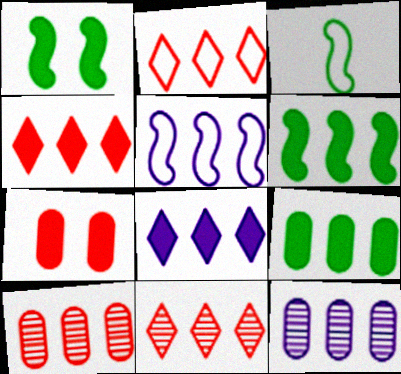[[2, 4, 11], 
[2, 6, 12], 
[5, 8, 12], 
[5, 9, 11]]